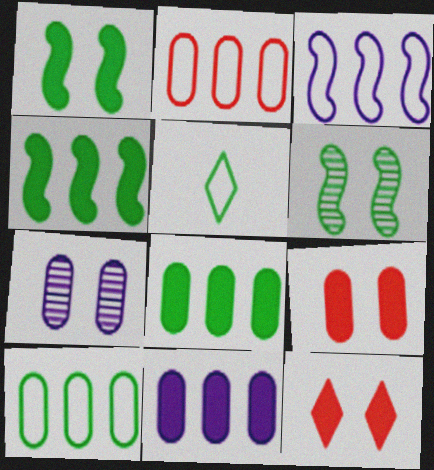[[5, 6, 8]]